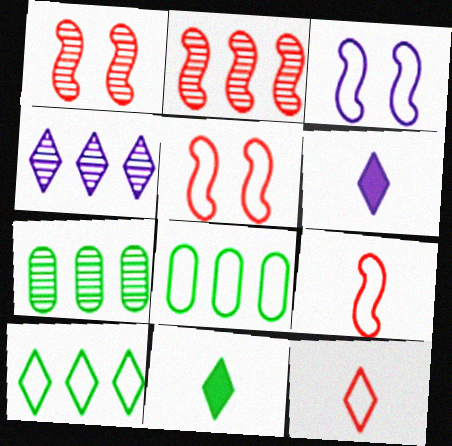[[1, 6, 8], 
[2, 4, 7], 
[3, 8, 12], 
[5, 6, 7]]